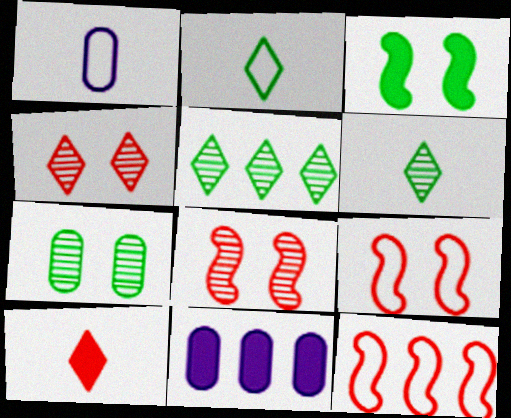[[2, 8, 11], 
[3, 10, 11], 
[5, 11, 12], 
[6, 9, 11]]